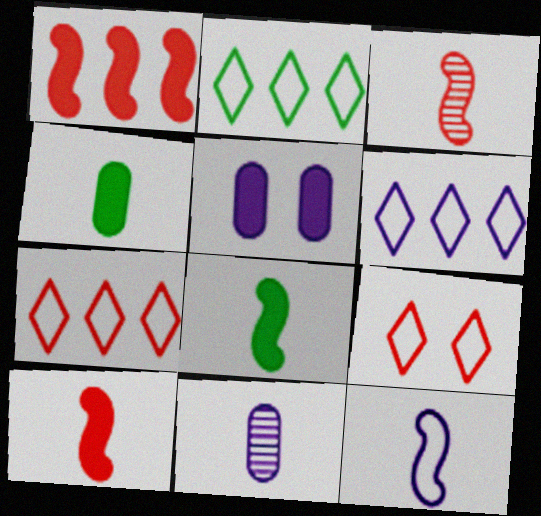[[2, 3, 5], 
[2, 6, 7], 
[3, 8, 12]]